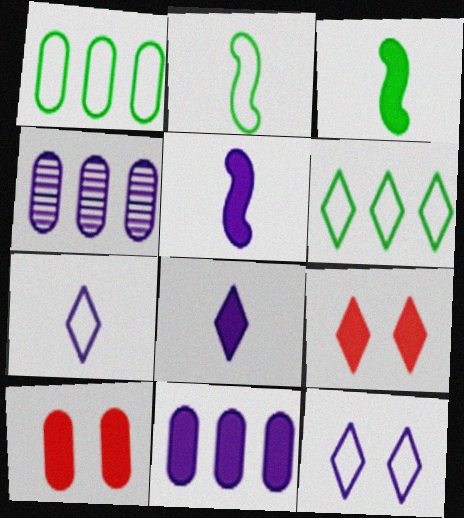[[2, 4, 9], 
[3, 9, 11], 
[4, 5, 12]]